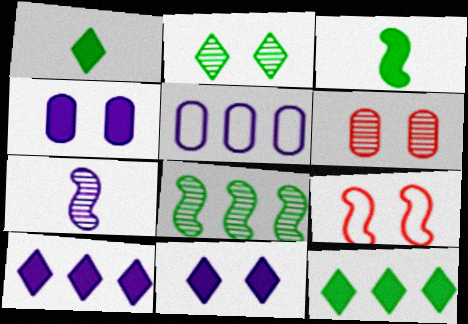[[2, 4, 9], 
[5, 7, 11]]